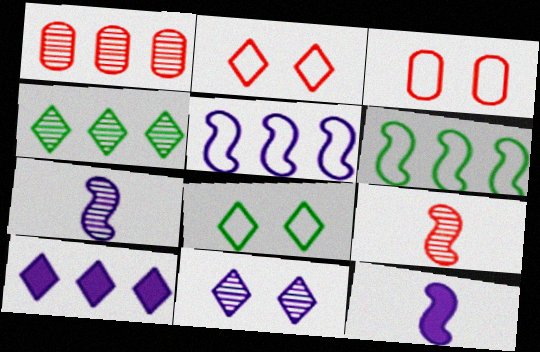[[1, 6, 10], 
[1, 8, 12], 
[3, 4, 12]]